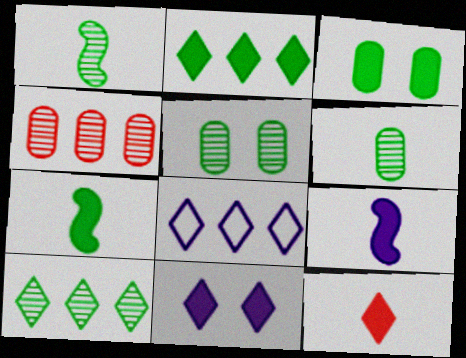[[1, 5, 10], 
[2, 3, 7], 
[2, 11, 12]]